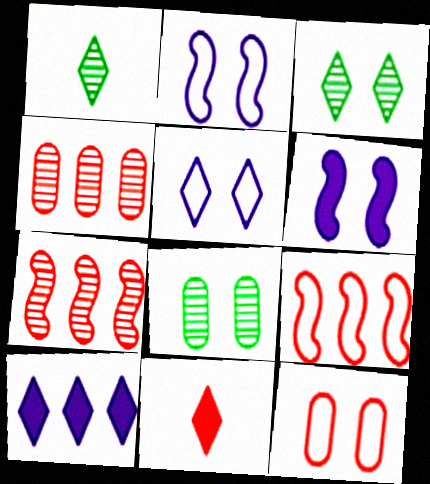[[3, 6, 12], 
[7, 11, 12]]